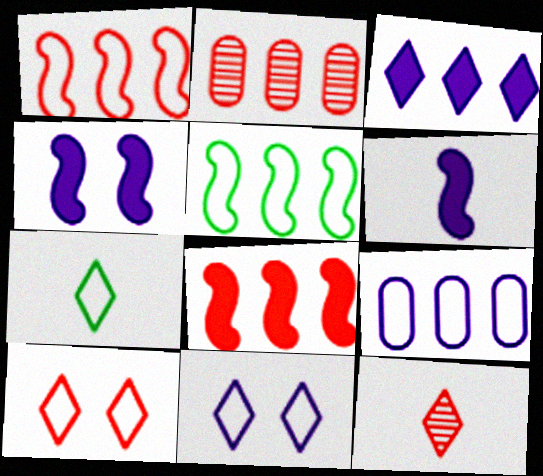[[2, 3, 5], 
[2, 4, 7]]